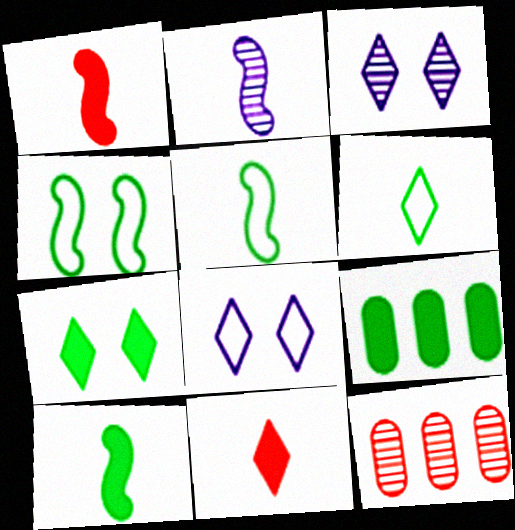[[1, 2, 5], 
[7, 9, 10], 
[8, 10, 12]]